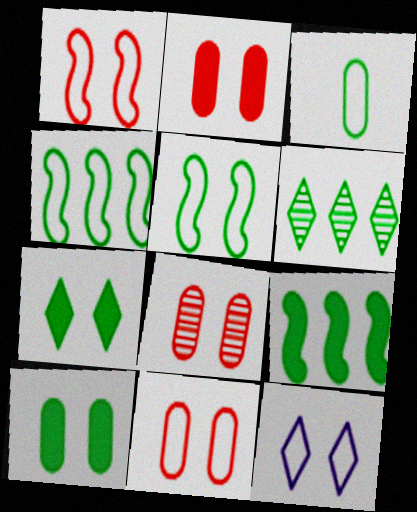[[2, 8, 11], 
[5, 11, 12]]